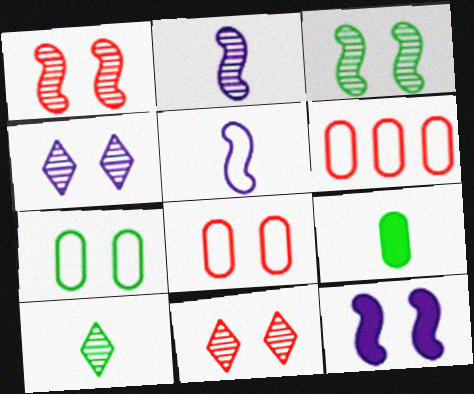[[6, 10, 12], 
[7, 11, 12]]